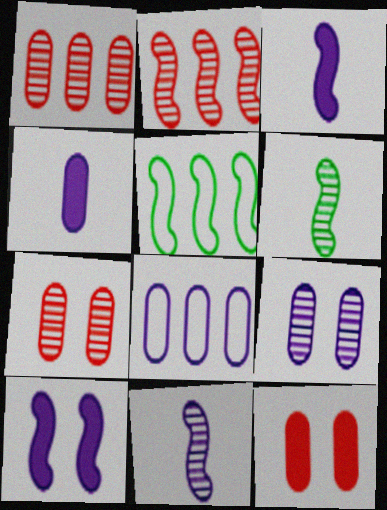[[4, 8, 9]]